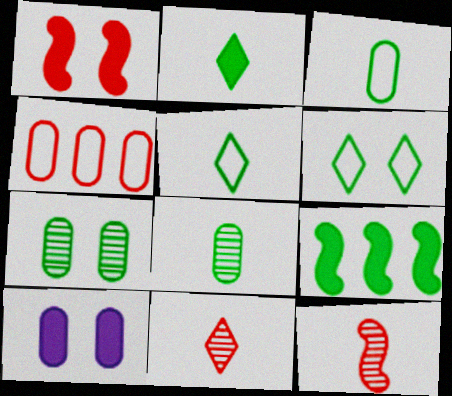[[1, 4, 11], 
[4, 8, 10], 
[5, 7, 9], 
[6, 8, 9]]